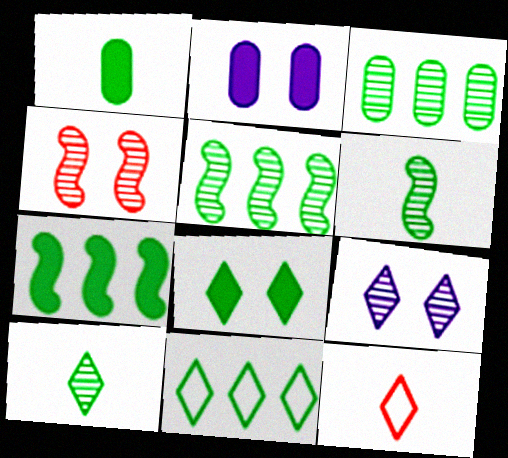[[1, 7, 8], 
[2, 5, 12], 
[3, 7, 11], 
[8, 10, 11]]